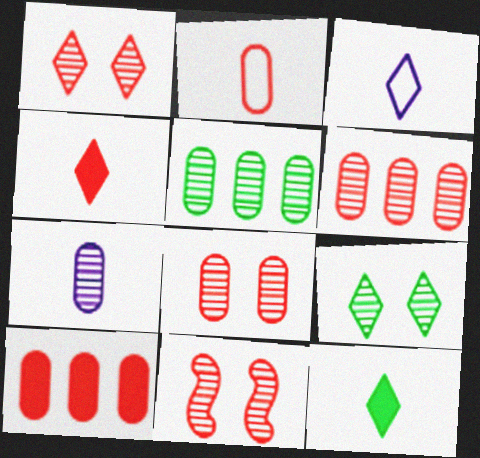[[1, 8, 11], 
[2, 8, 10], 
[5, 7, 8]]